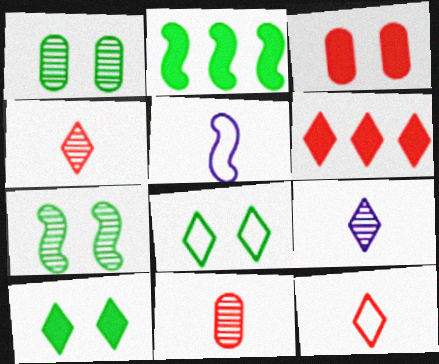[[1, 5, 6], 
[6, 8, 9]]